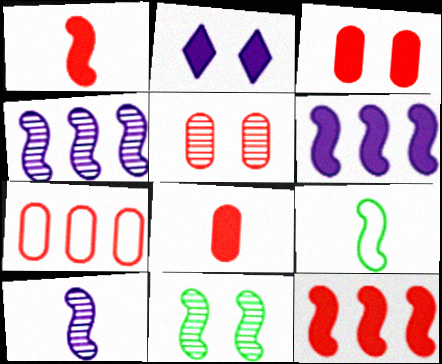[[1, 9, 10], 
[5, 7, 8]]